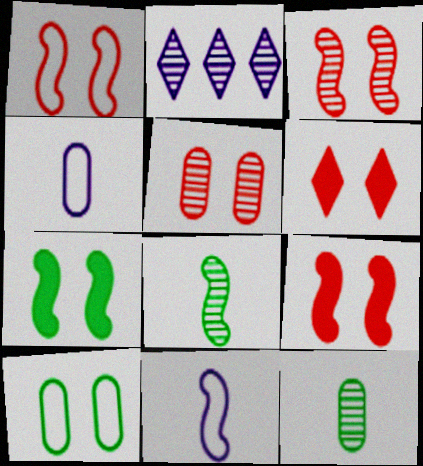[[1, 3, 9], 
[1, 5, 6], 
[2, 3, 12], 
[2, 5, 8]]